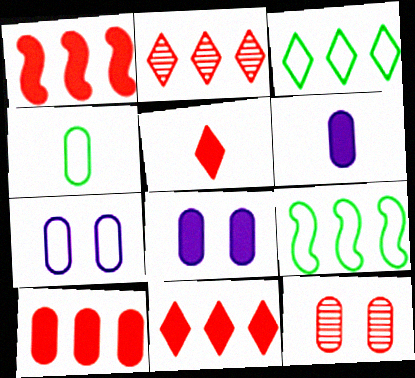[[1, 10, 11]]